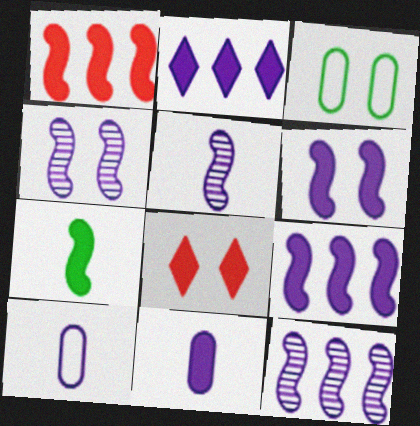[[1, 6, 7], 
[2, 4, 10], 
[2, 6, 11], 
[3, 4, 8], 
[4, 5, 12]]